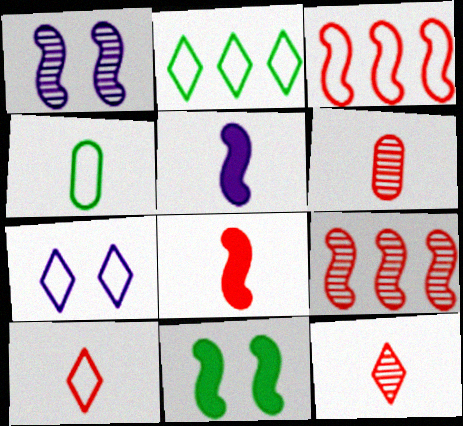[[2, 7, 10], 
[3, 4, 7], 
[4, 5, 12], 
[6, 8, 10]]